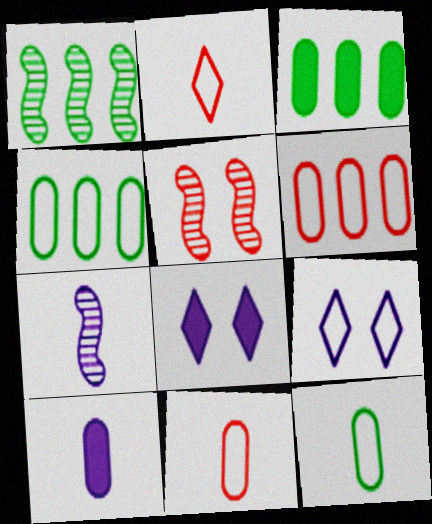[[1, 5, 7], 
[1, 8, 11]]